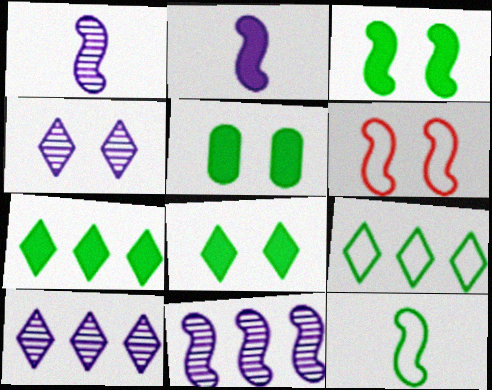[[3, 5, 8], 
[4, 5, 6]]